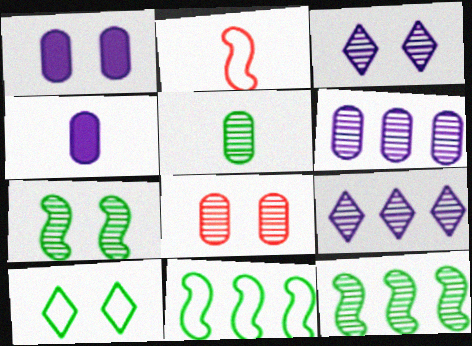[[3, 7, 8], 
[5, 6, 8]]